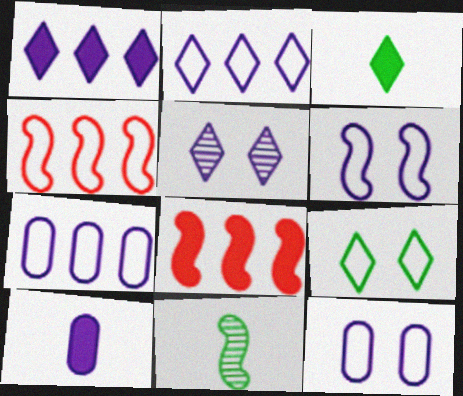[[6, 8, 11]]